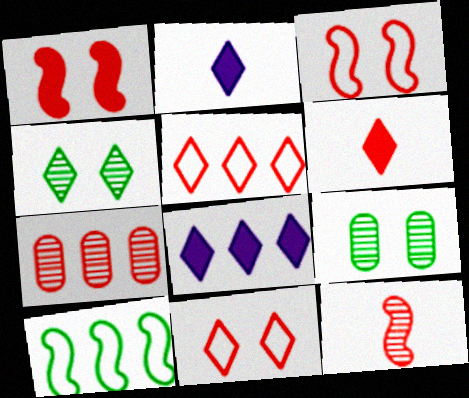[[2, 4, 5], 
[3, 6, 7], 
[7, 8, 10]]